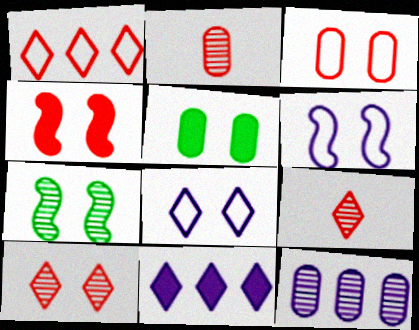[[1, 2, 4], 
[3, 4, 10], 
[4, 6, 7], 
[5, 6, 10], 
[7, 9, 12]]